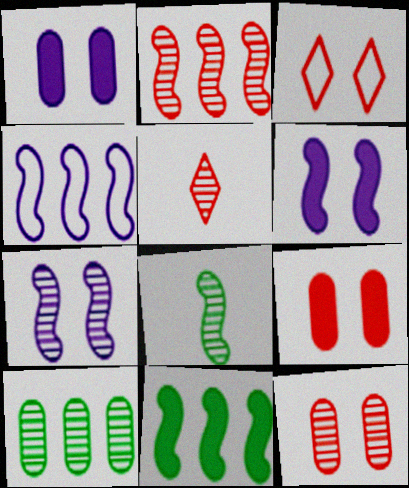[[2, 4, 11], 
[2, 5, 12], 
[2, 7, 8], 
[5, 7, 10]]